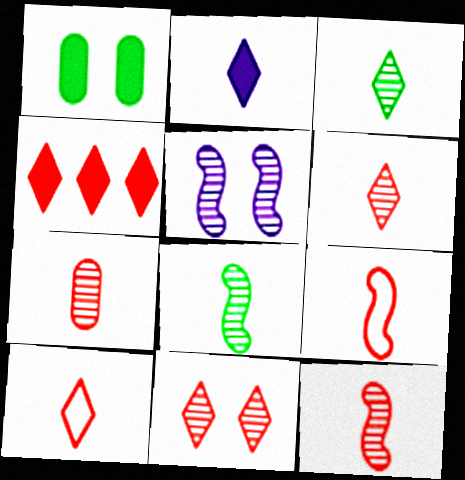[[2, 3, 10], 
[4, 10, 11], 
[6, 7, 12]]